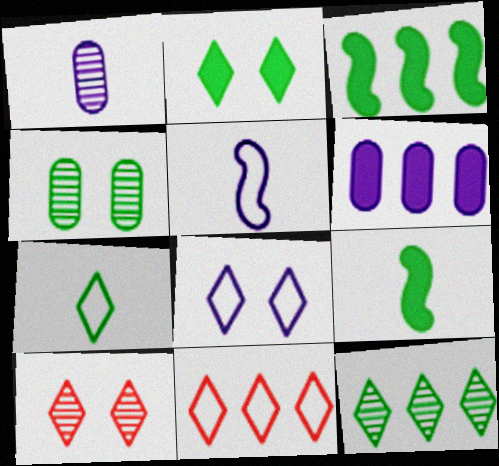[[2, 7, 12], 
[2, 8, 10], 
[3, 4, 7], 
[7, 8, 11]]